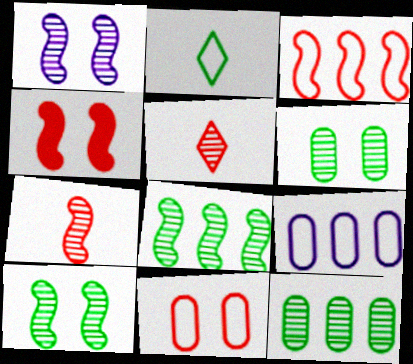[[1, 5, 12], 
[1, 7, 8], 
[3, 4, 7]]